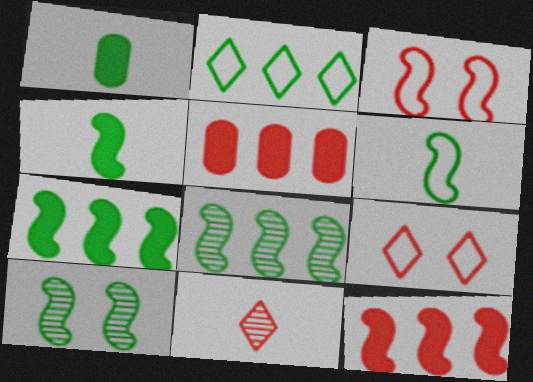[[1, 2, 10], 
[3, 5, 11], 
[6, 7, 10]]